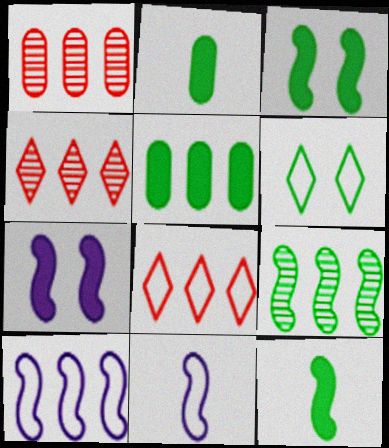[[2, 6, 9], 
[4, 5, 10]]